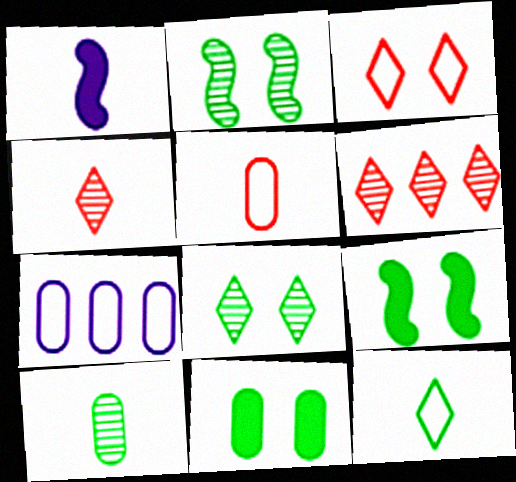[[4, 7, 9]]